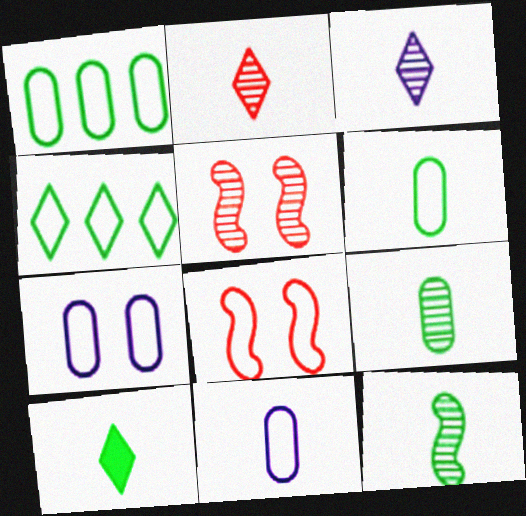[[4, 8, 11], 
[6, 10, 12]]